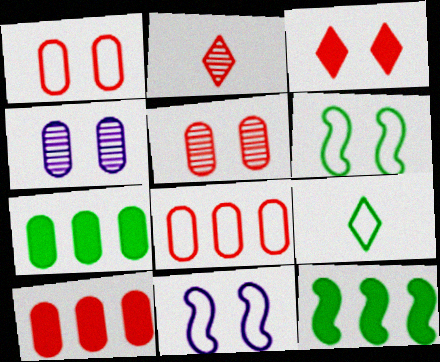[[2, 7, 11], 
[3, 4, 6], 
[8, 9, 11]]